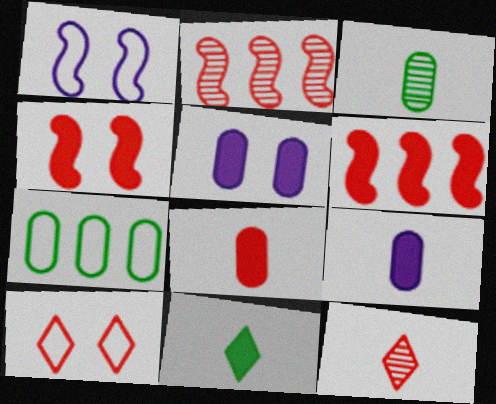[[2, 8, 10], 
[5, 6, 11]]